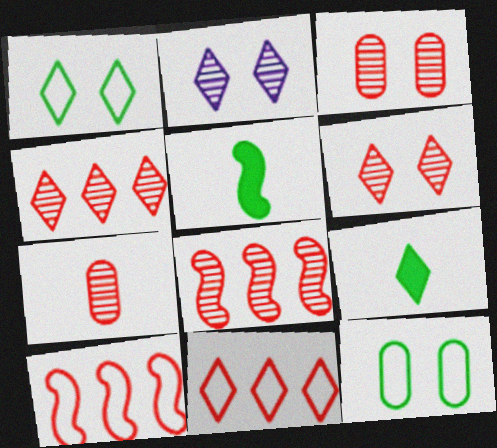[[2, 9, 11], 
[6, 7, 8]]